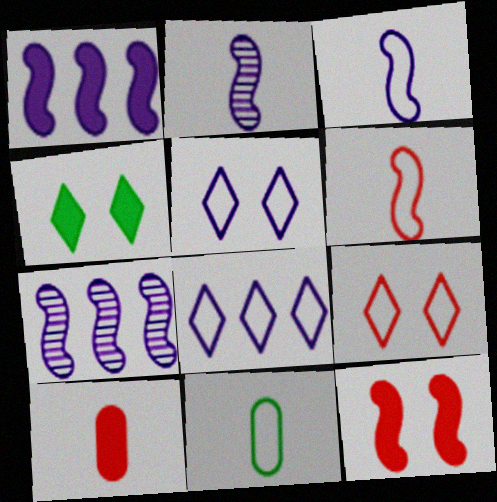[[1, 4, 10]]